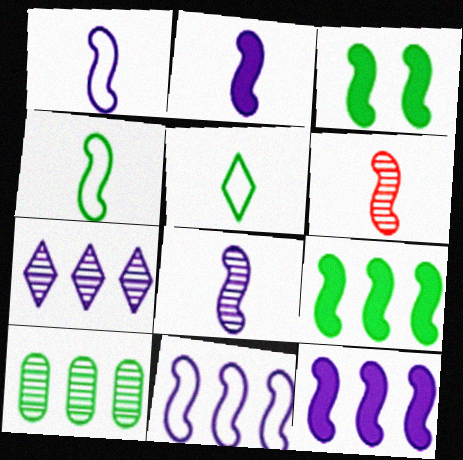[[1, 2, 8], 
[2, 4, 6], 
[3, 5, 10], 
[3, 6, 11]]